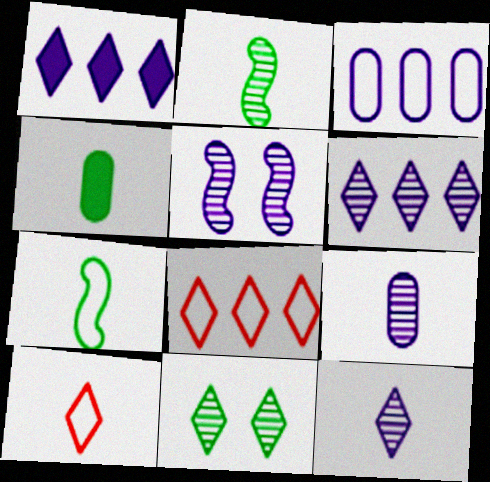[[1, 10, 11], 
[4, 5, 8], 
[5, 6, 9]]